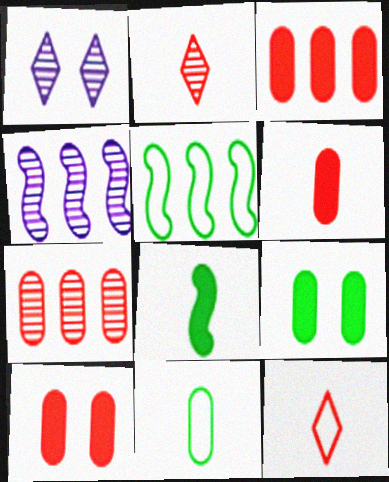[[1, 5, 6], 
[3, 6, 10], 
[4, 9, 12]]